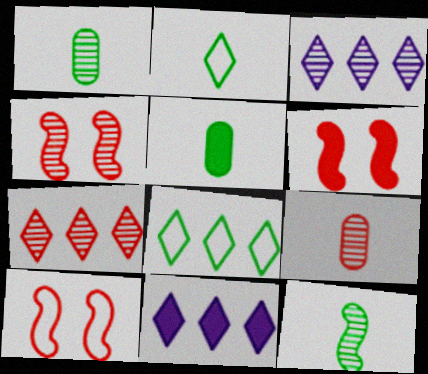[[1, 3, 4], 
[1, 10, 11], 
[2, 5, 12], 
[3, 5, 10], 
[4, 6, 10], 
[4, 7, 9], 
[5, 6, 11], 
[7, 8, 11]]